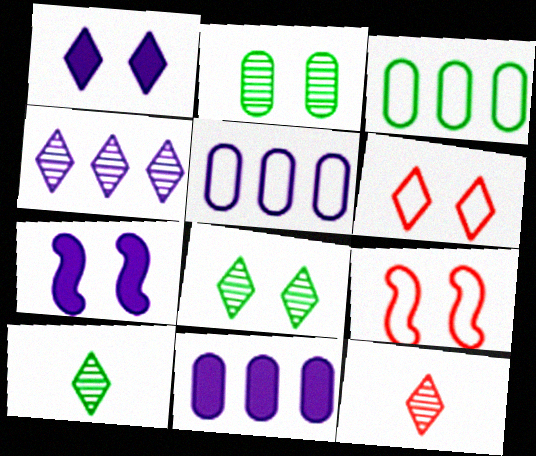[[1, 2, 9], 
[1, 6, 8], 
[2, 6, 7], 
[3, 7, 12], 
[4, 8, 12], 
[9, 10, 11]]